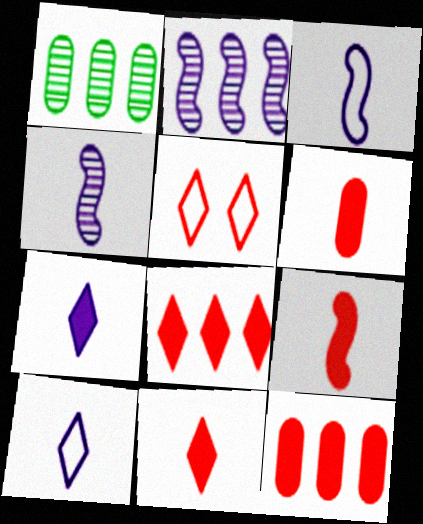[[6, 9, 11]]